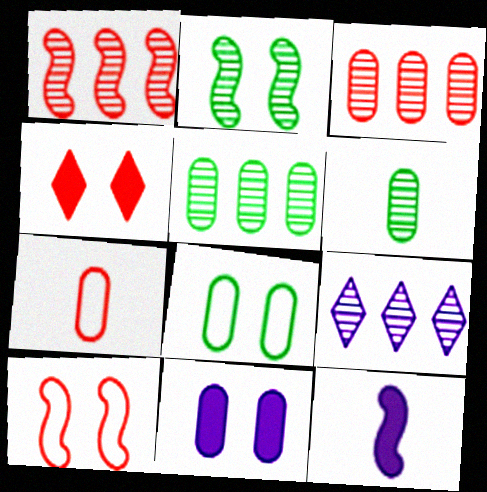[[1, 4, 7], 
[1, 5, 9], 
[5, 7, 11]]